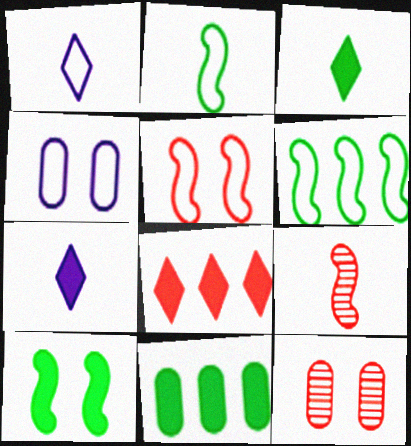[[3, 10, 11], 
[6, 7, 12]]